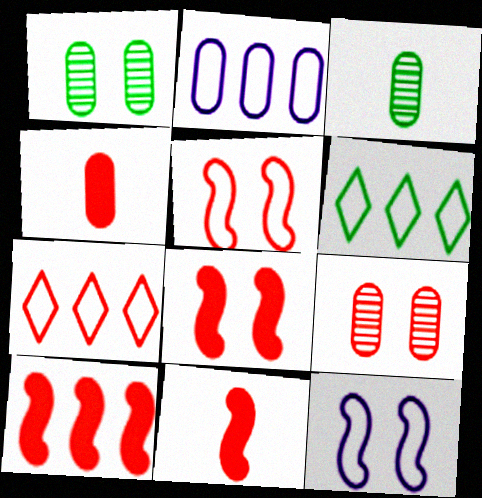[[1, 2, 4], 
[7, 9, 11], 
[8, 10, 11]]